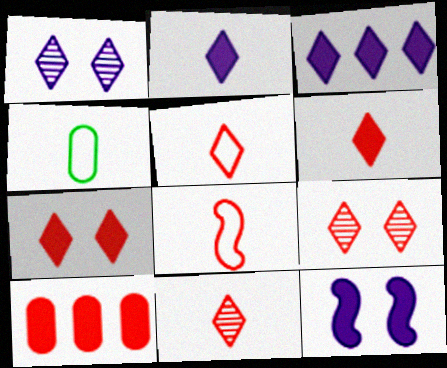[[5, 6, 11], 
[8, 9, 10]]